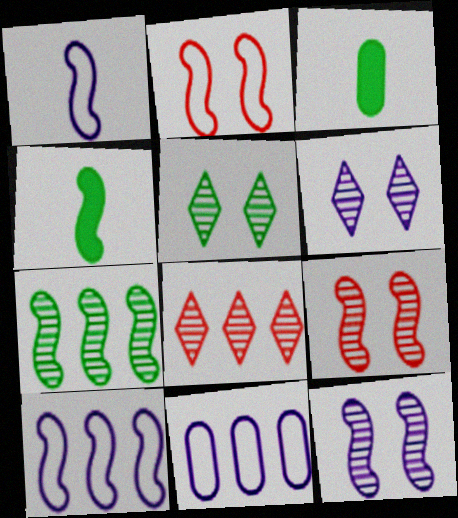[[4, 9, 10]]